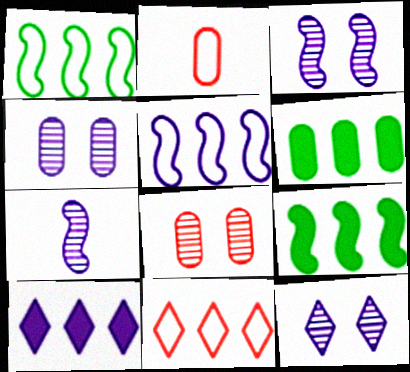[[2, 4, 6], 
[2, 9, 12], 
[3, 4, 12]]